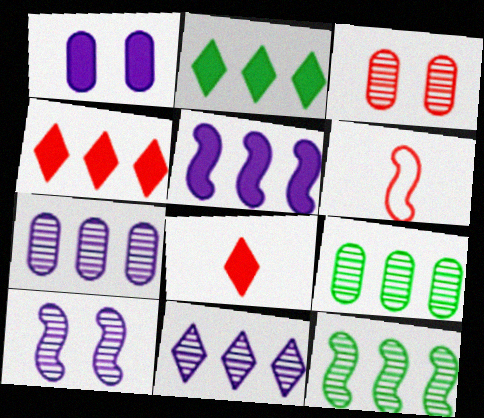[[3, 4, 6]]